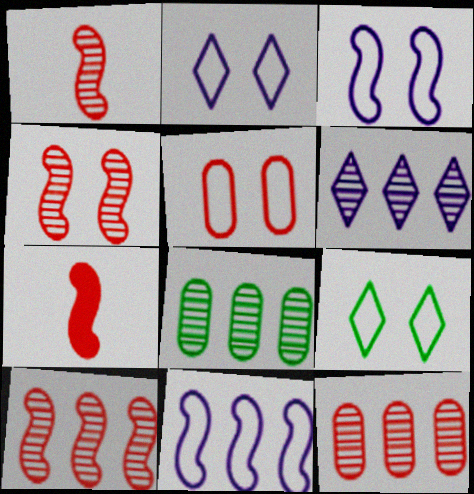[[1, 4, 10], 
[2, 7, 8], 
[3, 5, 9], 
[6, 8, 10]]